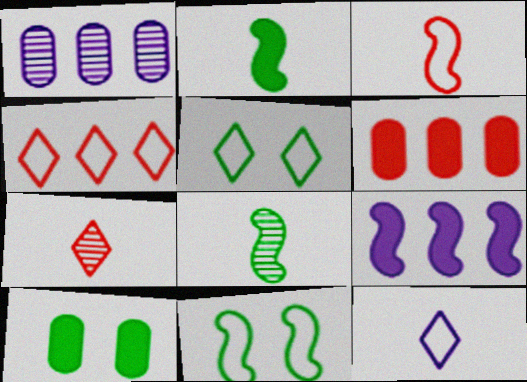[[4, 5, 12]]